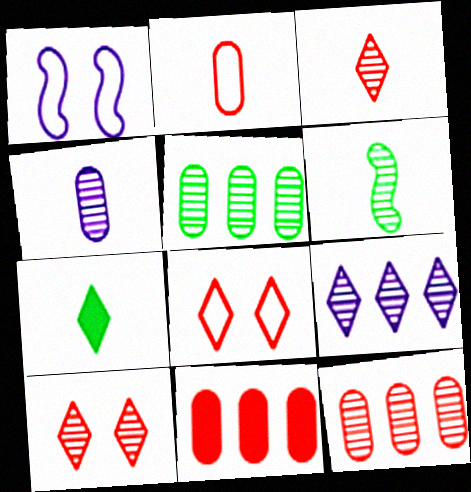[[1, 7, 12], 
[3, 4, 6], 
[7, 8, 9]]